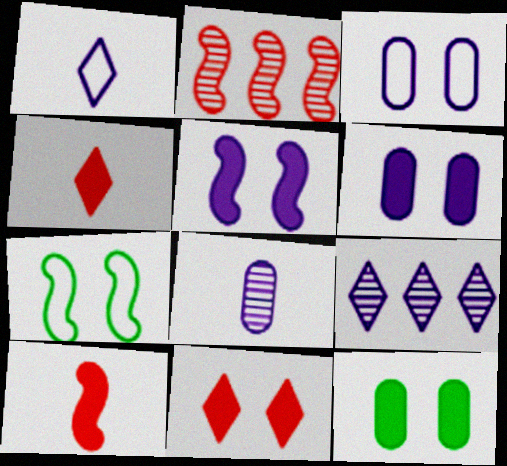[[1, 2, 12], 
[5, 11, 12]]